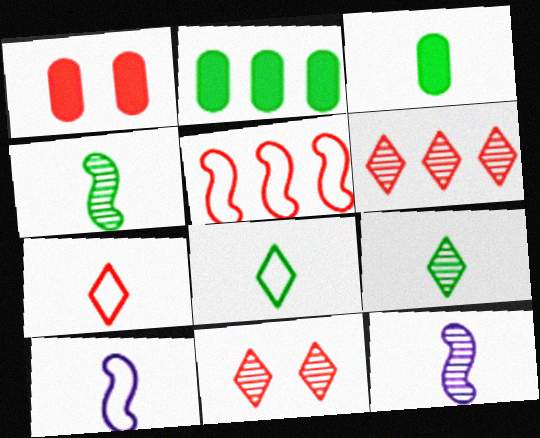[[2, 10, 11], 
[3, 4, 8], 
[3, 7, 12]]